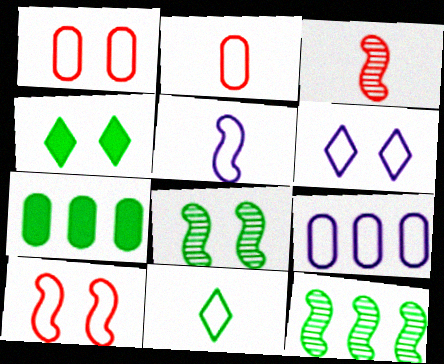[[2, 5, 11], 
[3, 4, 9], 
[3, 6, 7], 
[5, 6, 9], 
[7, 8, 11], 
[9, 10, 11]]